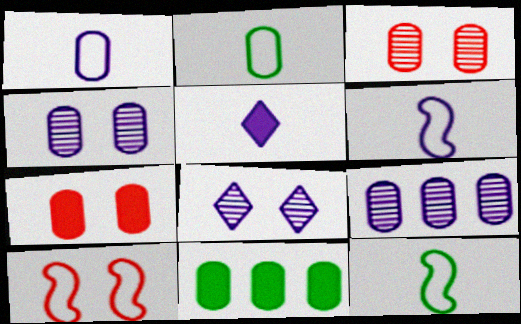[[1, 3, 11], 
[2, 7, 9]]